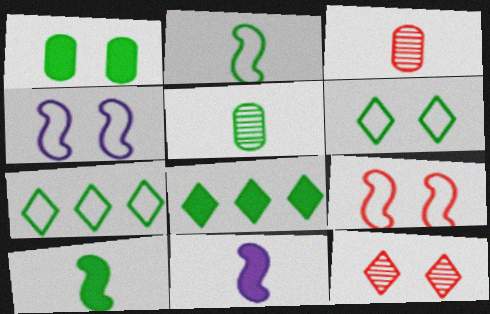[[1, 4, 12], 
[1, 8, 10], 
[3, 4, 8]]